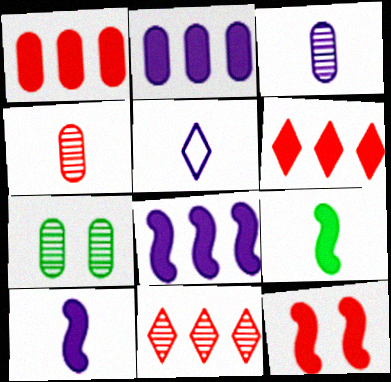[[3, 5, 10], 
[4, 5, 9], 
[8, 9, 12]]